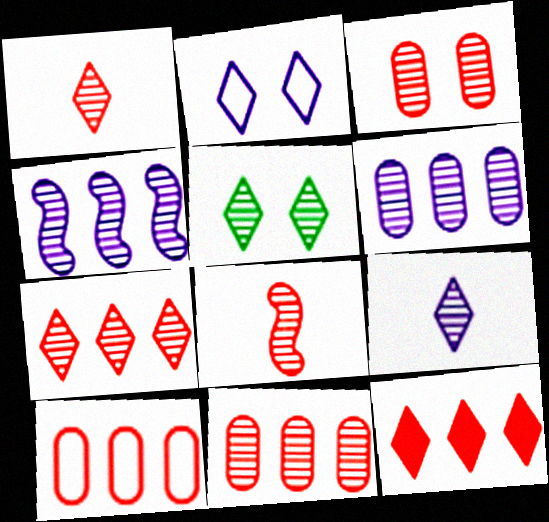[[3, 7, 8], 
[5, 6, 8], 
[5, 7, 9]]